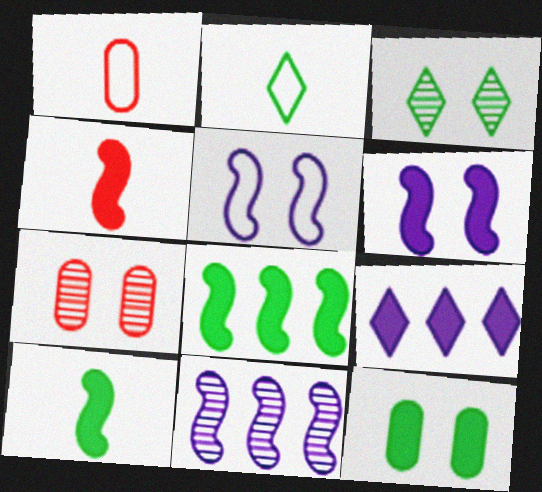[[4, 6, 8], 
[4, 9, 12]]